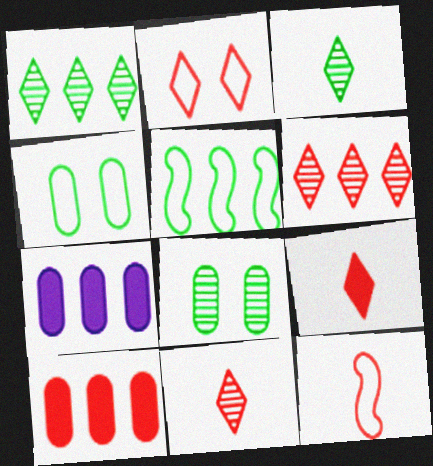[[2, 6, 9], 
[5, 6, 7]]